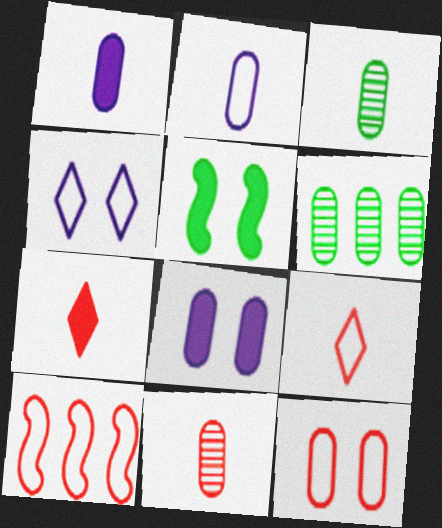[[1, 6, 12], 
[9, 10, 12]]